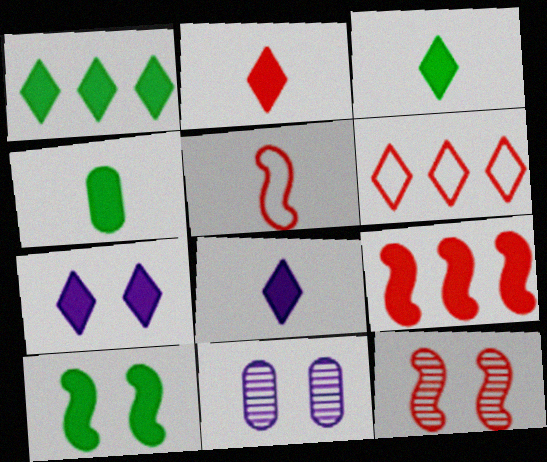[[1, 2, 7], 
[1, 4, 10], 
[1, 5, 11], 
[2, 3, 8], 
[4, 7, 9], 
[5, 9, 12]]